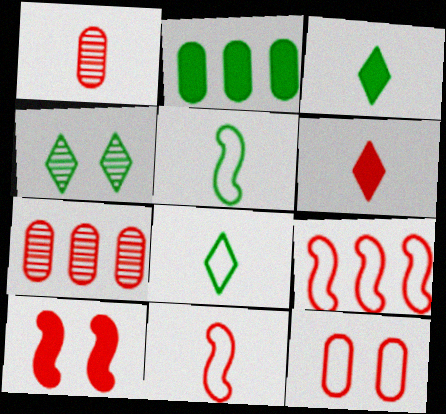[[1, 6, 11], 
[2, 4, 5]]